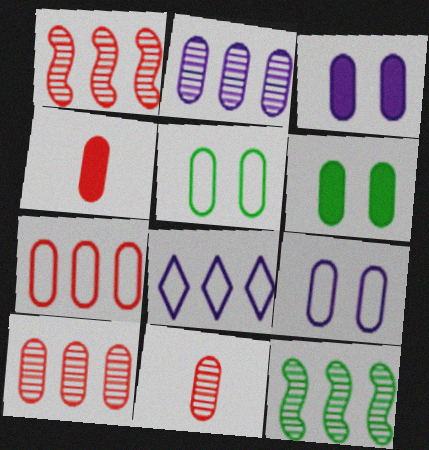[[2, 4, 5]]